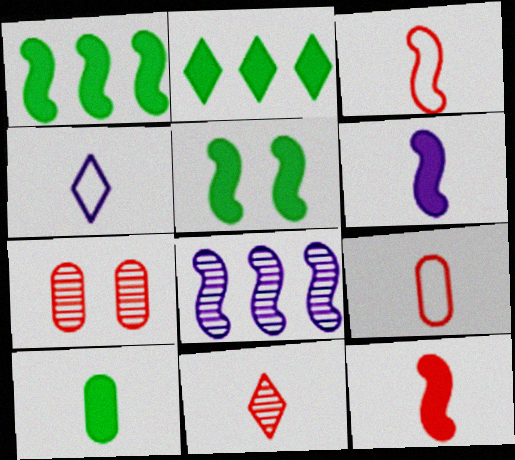[[1, 4, 7], 
[2, 5, 10], 
[3, 5, 8], 
[9, 11, 12]]